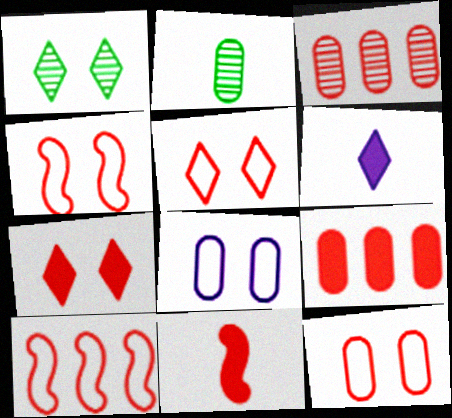[[2, 8, 9], 
[3, 5, 11], 
[4, 5, 12], 
[7, 9, 11]]